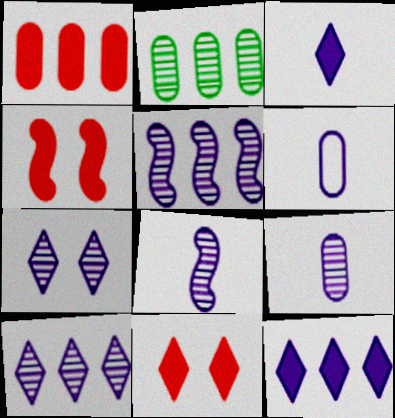[[3, 6, 8], 
[5, 7, 9]]